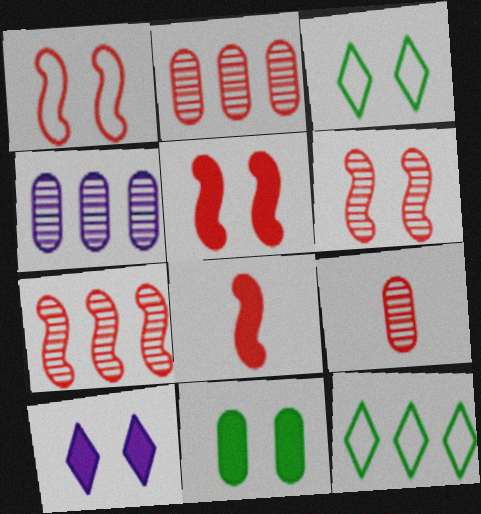[[1, 5, 6], 
[1, 7, 8], 
[3, 4, 8], 
[5, 10, 11]]